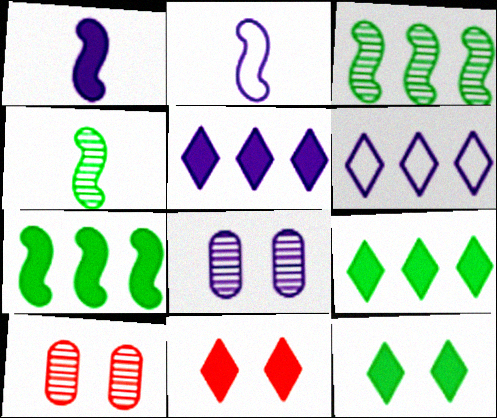[[1, 6, 8], 
[2, 5, 8], 
[2, 9, 10]]